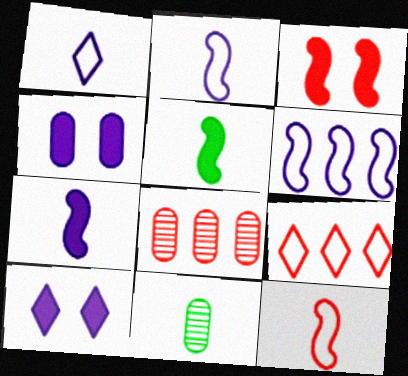[]